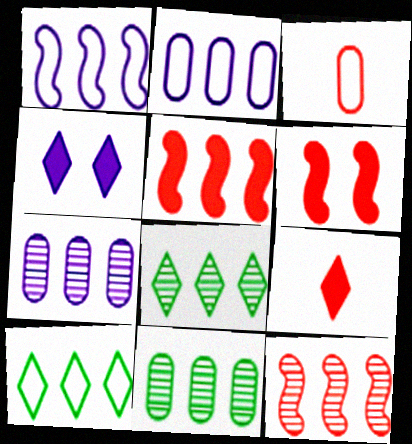[[2, 5, 8], 
[5, 7, 10], 
[7, 8, 12]]